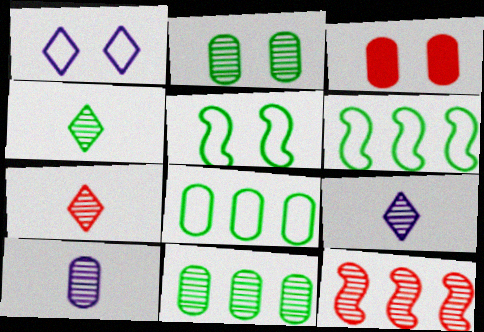[[2, 9, 12], 
[3, 6, 9], 
[3, 8, 10], 
[4, 7, 9]]